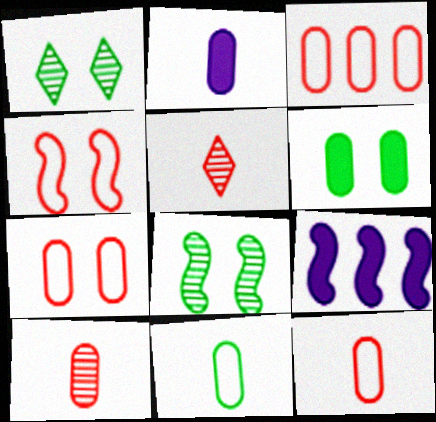[[1, 9, 12], 
[2, 10, 11], 
[3, 7, 12]]